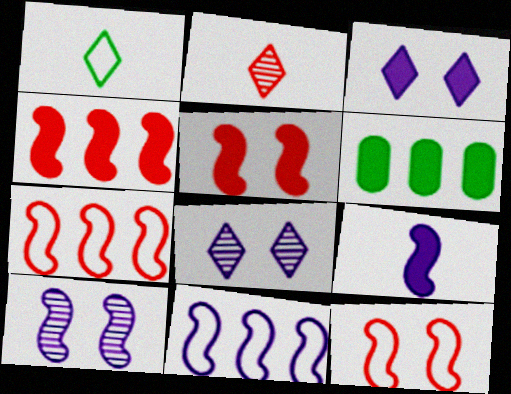[[9, 10, 11]]